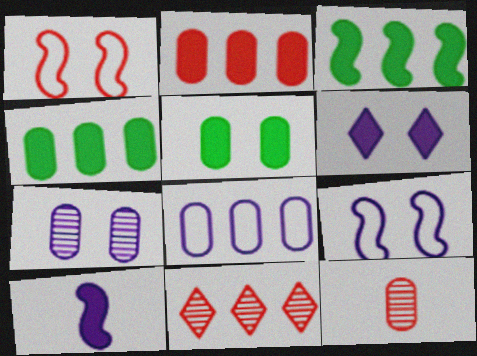[[3, 8, 11], 
[5, 8, 12], 
[6, 7, 9]]